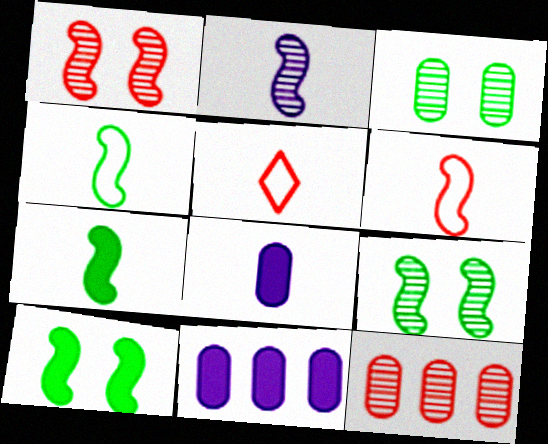[[2, 6, 7], 
[5, 9, 11]]